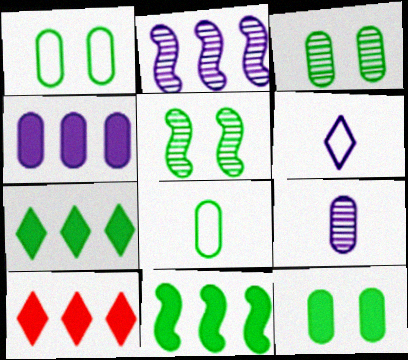[[1, 3, 12], 
[4, 10, 11], 
[5, 7, 8]]